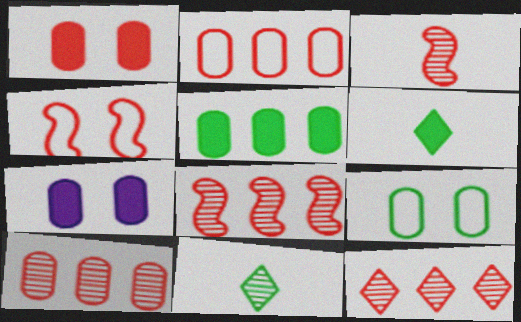[[8, 10, 12]]